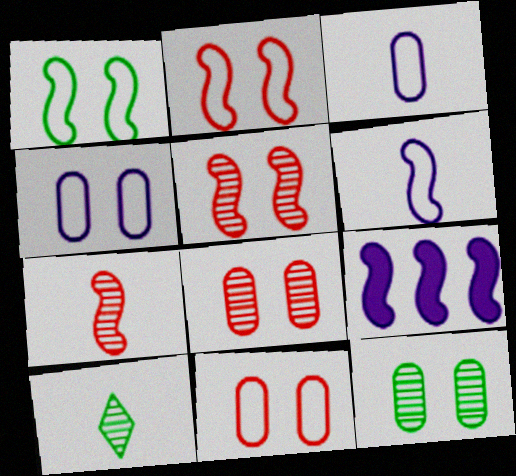[[1, 7, 9], 
[9, 10, 11]]